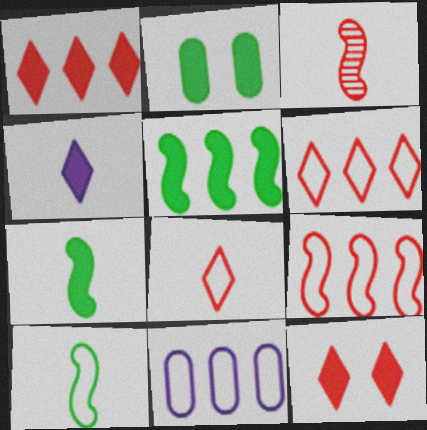[]